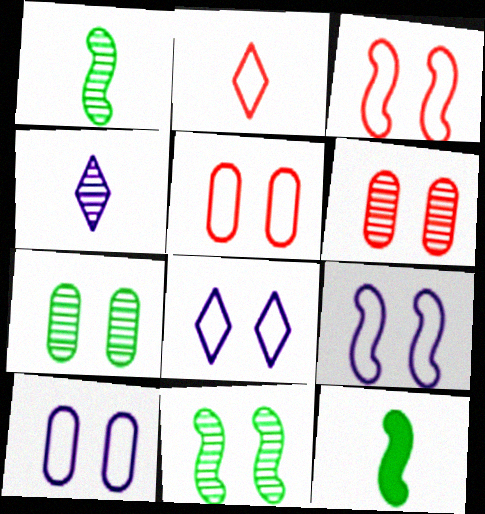[[8, 9, 10]]